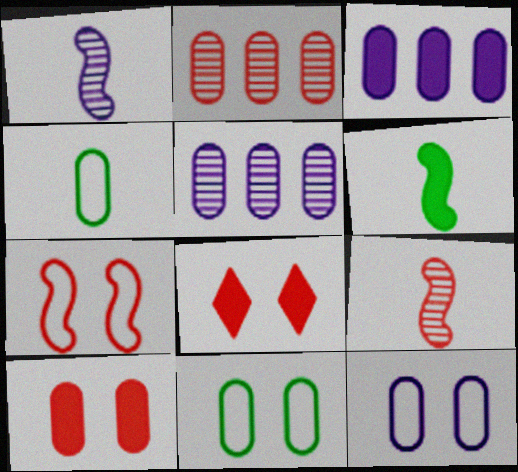[[3, 6, 8], 
[4, 5, 10]]